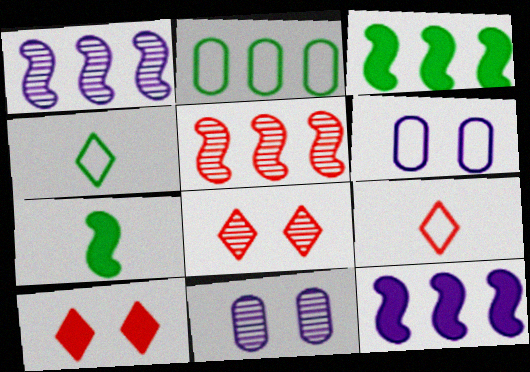[[3, 9, 11]]